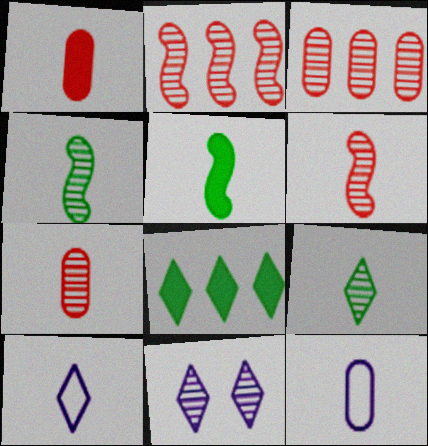[[1, 4, 10], 
[3, 4, 11], 
[5, 7, 10]]